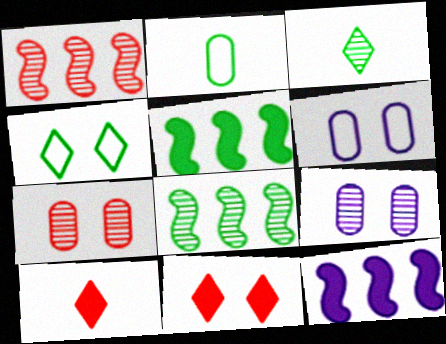[[1, 3, 9], 
[6, 8, 10]]